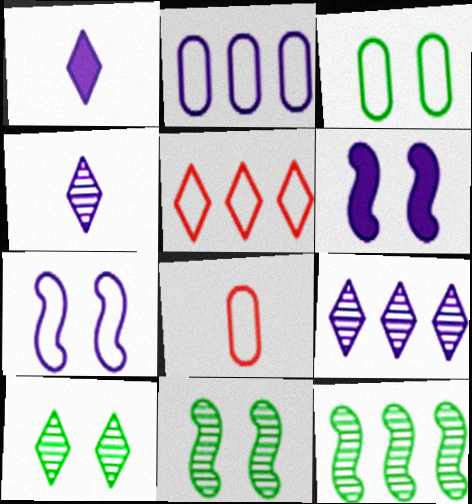[[1, 5, 10], 
[2, 3, 8], 
[2, 4, 6]]